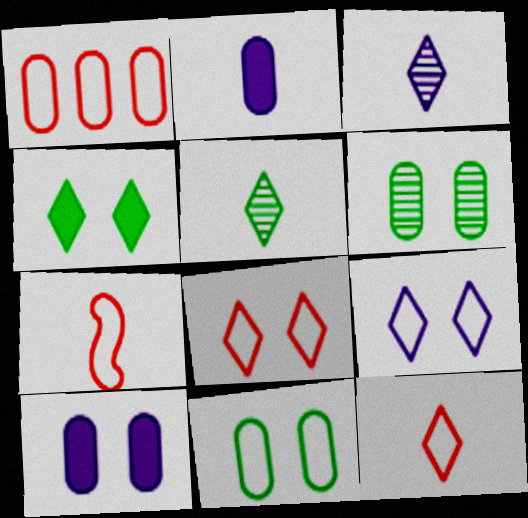[[1, 2, 6], 
[1, 7, 8], 
[2, 5, 7]]